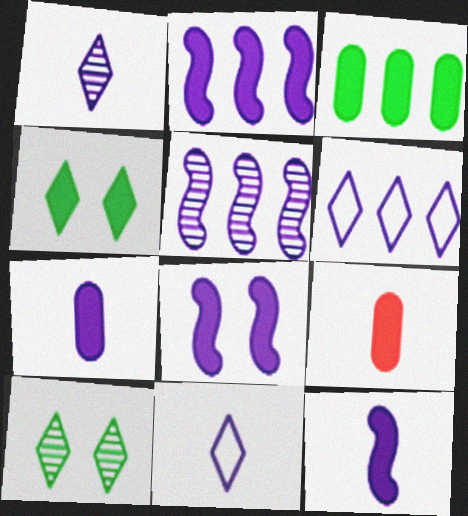[[2, 4, 9], 
[2, 8, 12]]